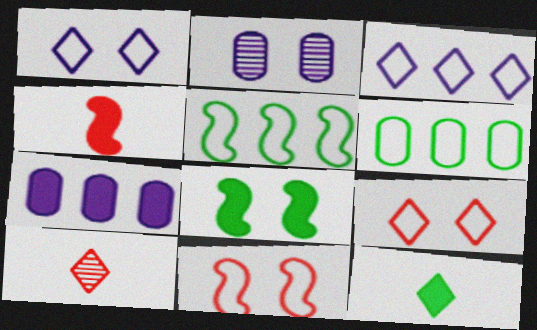[[2, 8, 9]]